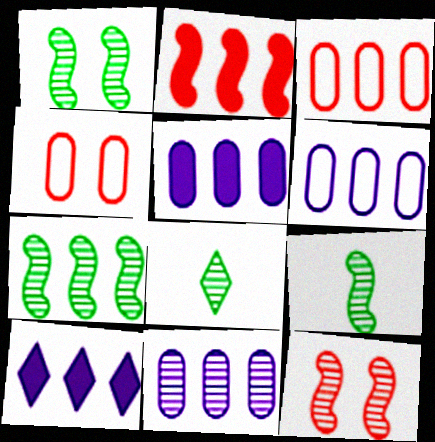[[1, 7, 9], 
[3, 7, 10], 
[4, 9, 10], 
[5, 6, 11], 
[8, 11, 12]]